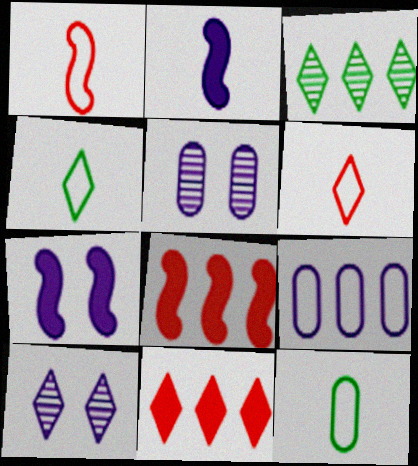[[2, 9, 10], 
[3, 8, 9], 
[4, 5, 8], 
[4, 10, 11], 
[8, 10, 12]]